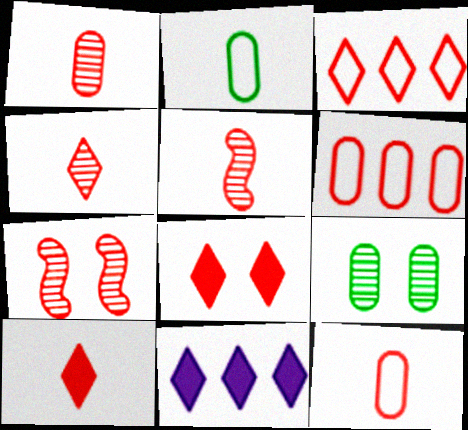[[1, 4, 5], 
[2, 7, 11], 
[3, 4, 8], 
[5, 6, 8], 
[5, 10, 12], 
[6, 7, 10]]